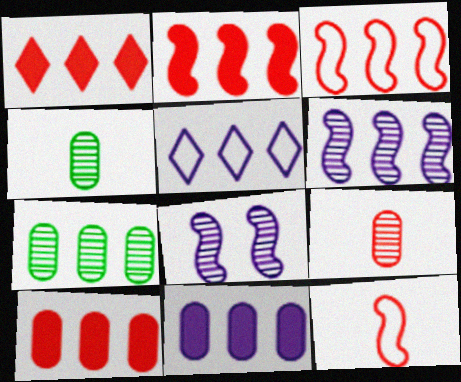[[1, 2, 10], 
[2, 5, 7], 
[5, 6, 11]]